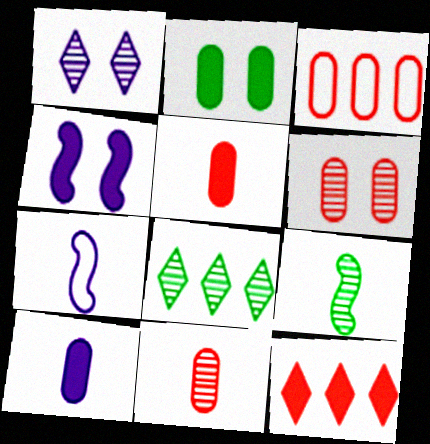[[3, 5, 6]]